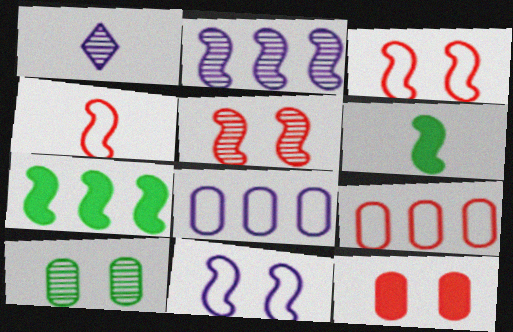[[2, 3, 6]]